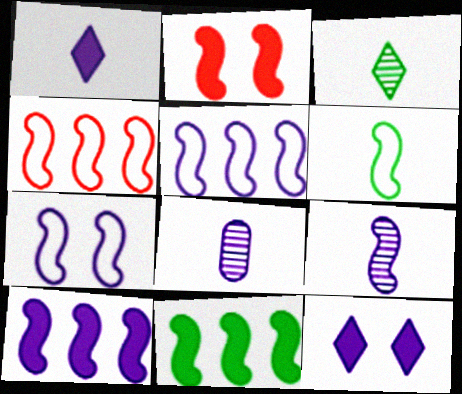[[4, 6, 7], 
[5, 8, 12], 
[7, 9, 10]]